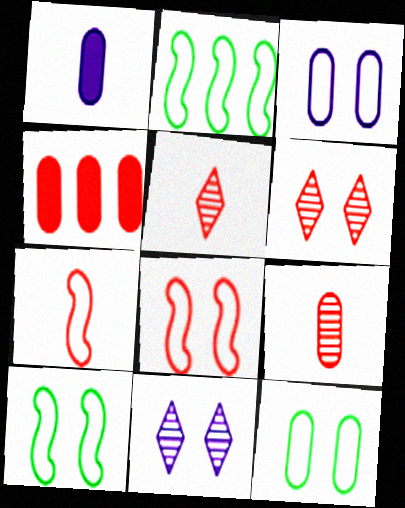[[1, 2, 6], 
[4, 5, 8], 
[4, 6, 7]]